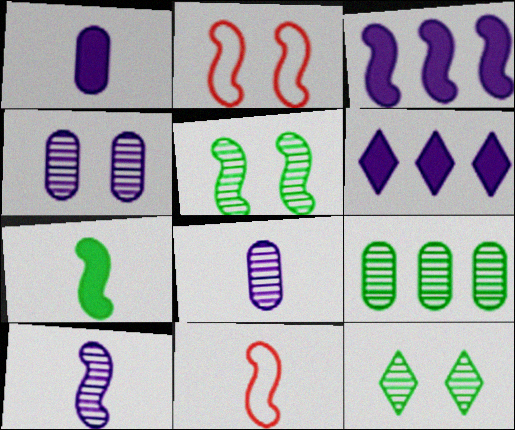[[3, 5, 11], 
[7, 10, 11]]